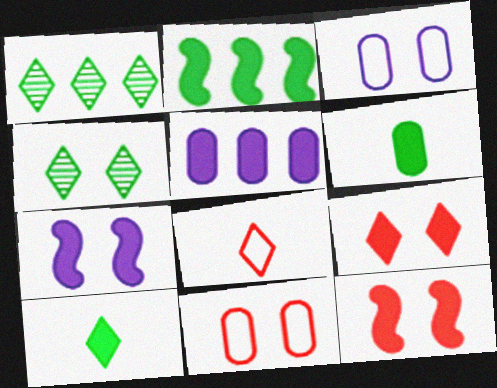[[3, 4, 12], 
[4, 7, 11], 
[5, 10, 12]]